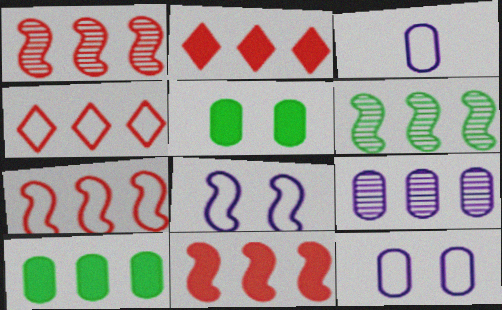[[1, 7, 11]]